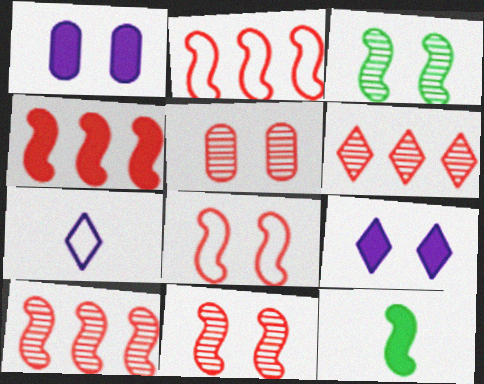[[2, 4, 10]]